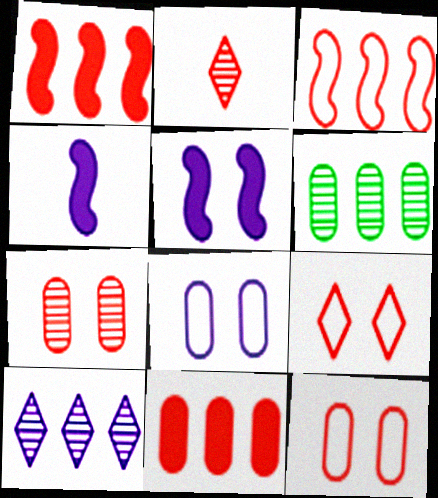[[1, 2, 12], 
[4, 6, 9], 
[4, 8, 10]]